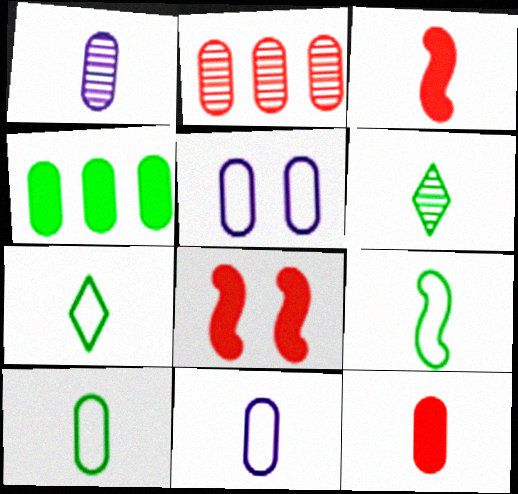[[1, 3, 7], 
[1, 10, 12], 
[3, 6, 11], 
[7, 9, 10]]